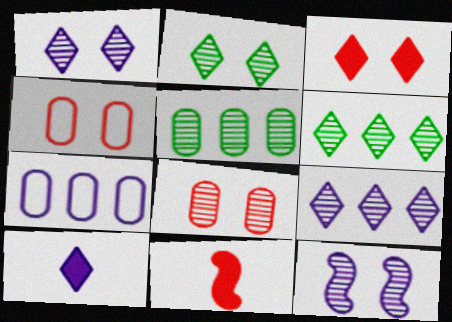[[2, 7, 11], 
[2, 8, 12], 
[7, 10, 12]]